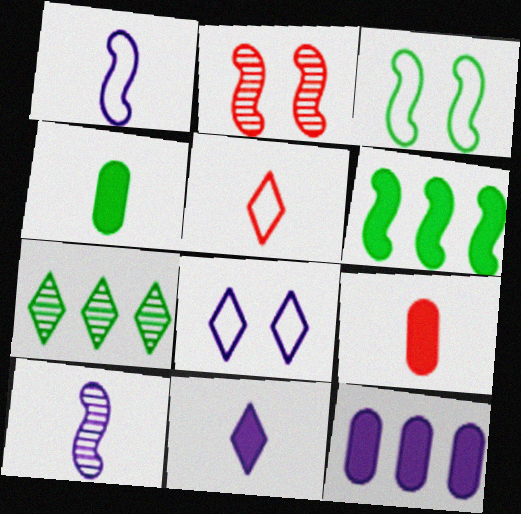[[1, 2, 6], 
[3, 4, 7], 
[4, 5, 10], 
[8, 10, 12]]